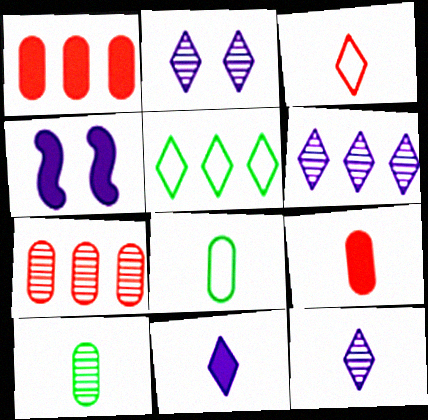[[2, 6, 12]]